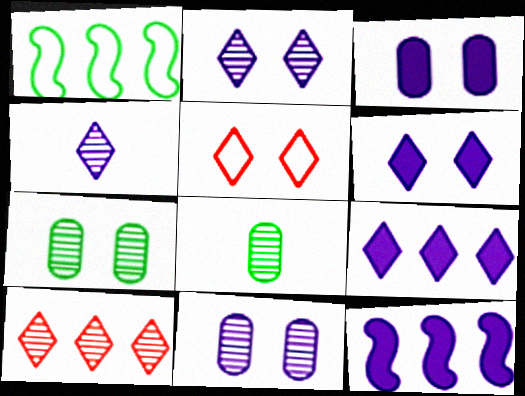[[5, 8, 12]]